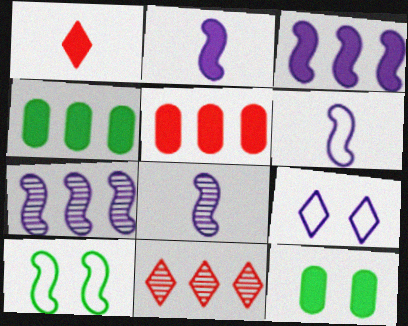[[1, 3, 12], 
[2, 6, 8], 
[6, 11, 12]]